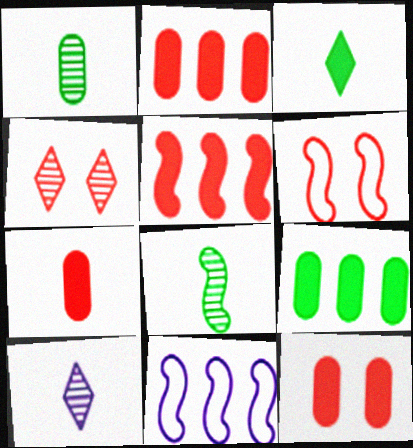[[2, 7, 12], 
[4, 6, 12], 
[6, 9, 10]]